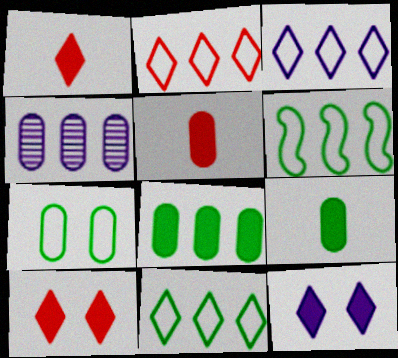[[2, 3, 11], 
[4, 5, 7]]